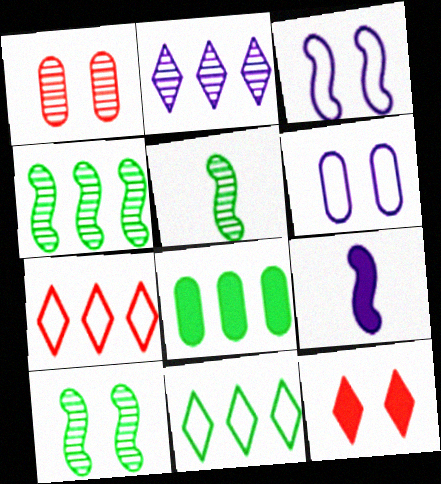[[1, 2, 5], 
[1, 9, 11], 
[2, 6, 9], 
[4, 5, 10], 
[4, 8, 11], 
[6, 10, 12], 
[8, 9, 12]]